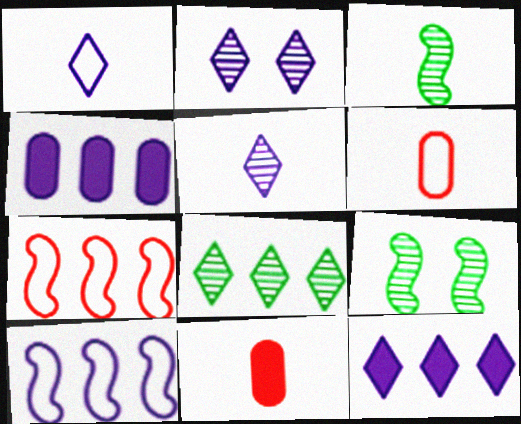[[1, 2, 12], 
[1, 3, 11], 
[4, 7, 8], 
[6, 9, 12]]